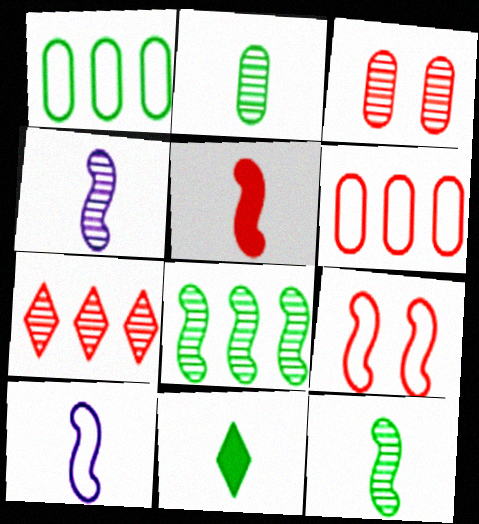[[5, 10, 12]]